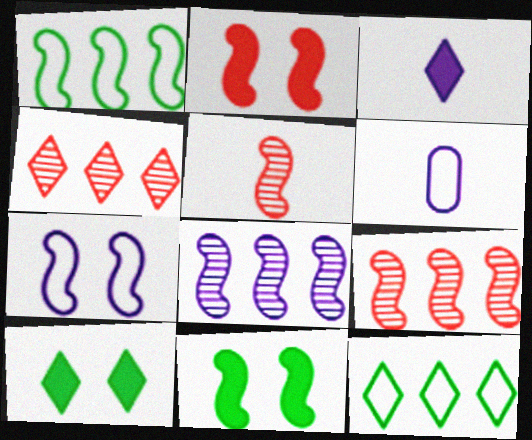[[4, 6, 11], 
[6, 9, 10]]